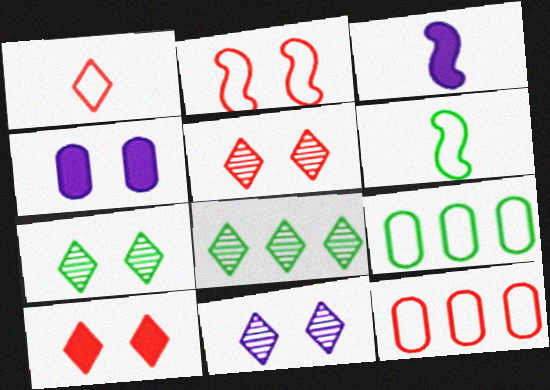[[1, 2, 12], 
[2, 4, 7], 
[3, 5, 9], 
[3, 7, 12], 
[5, 7, 11]]